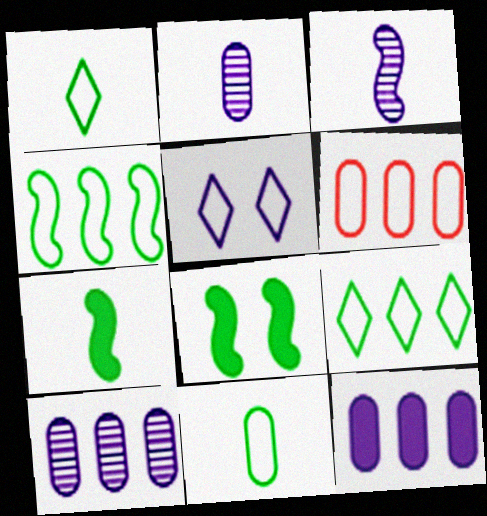[[3, 5, 12]]